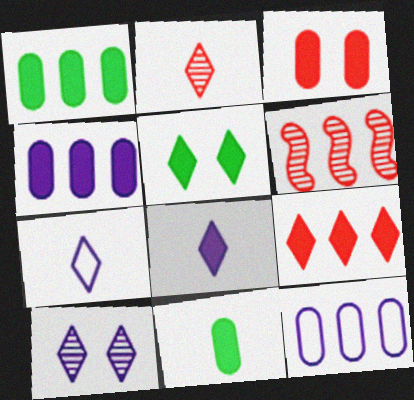[[3, 4, 11], 
[5, 8, 9]]